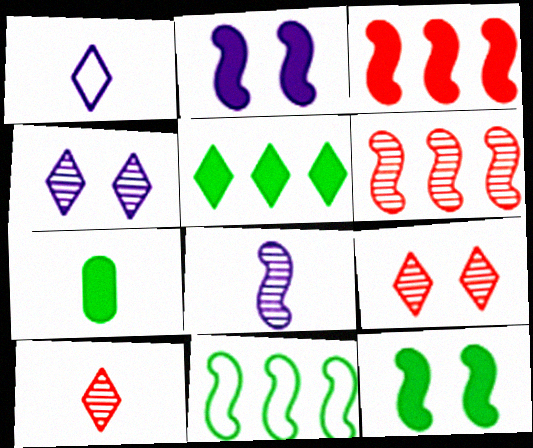[[1, 5, 9], 
[5, 7, 12]]